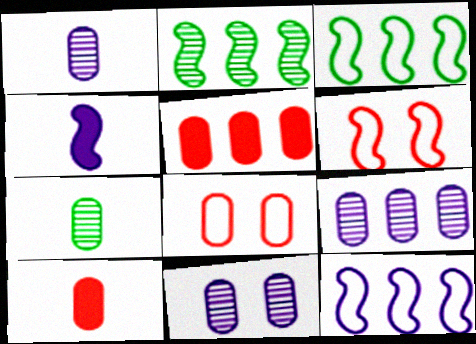[[1, 9, 11], 
[2, 4, 6]]